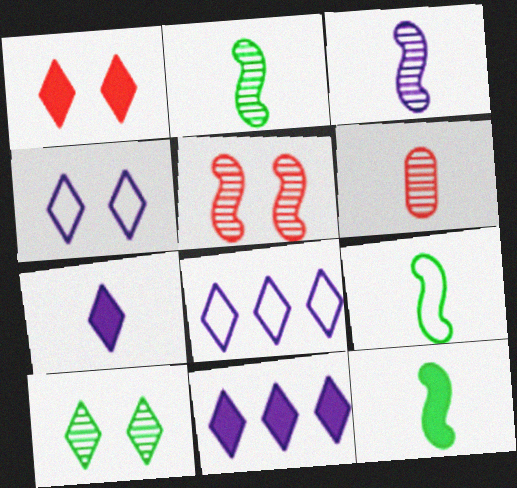[[1, 4, 10], 
[2, 9, 12], 
[6, 7, 9]]